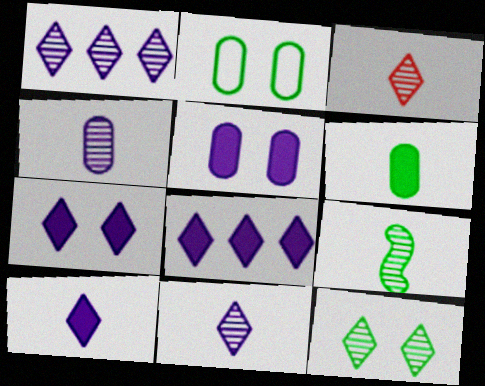[[1, 3, 12], 
[3, 4, 9], 
[7, 8, 10]]